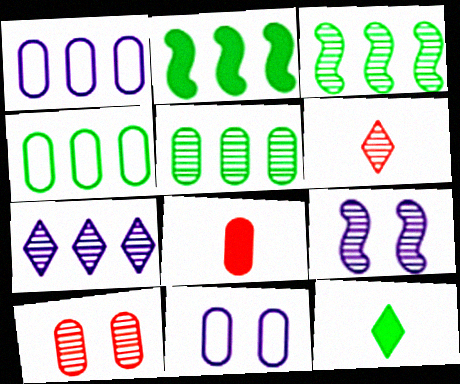[[2, 6, 11], 
[5, 6, 9], 
[5, 8, 11]]